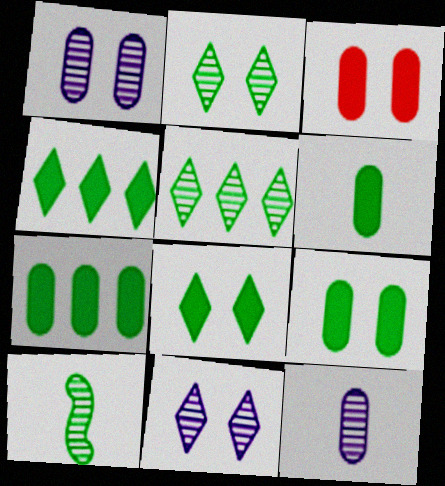[[6, 7, 9]]